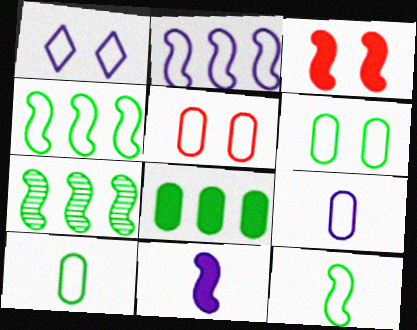[[1, 2, 9]]